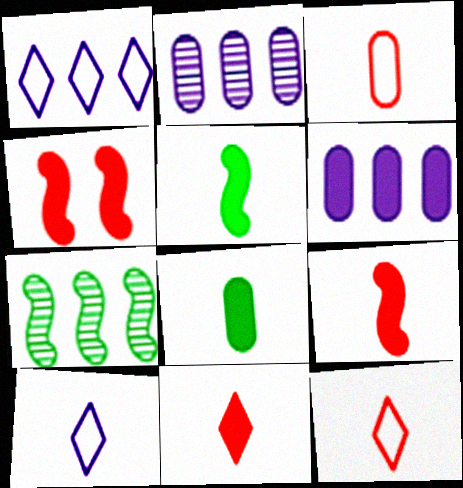[]